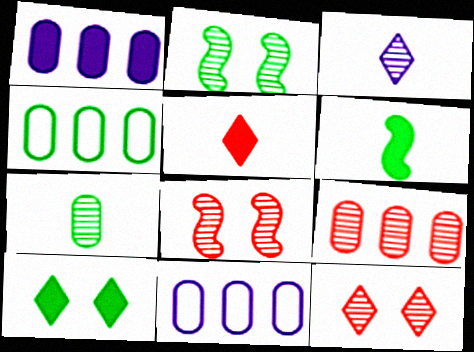[[1, 4, 9], 
[2, 3, 9], 
[2, 5, 11], 
[6, 11, 12]]